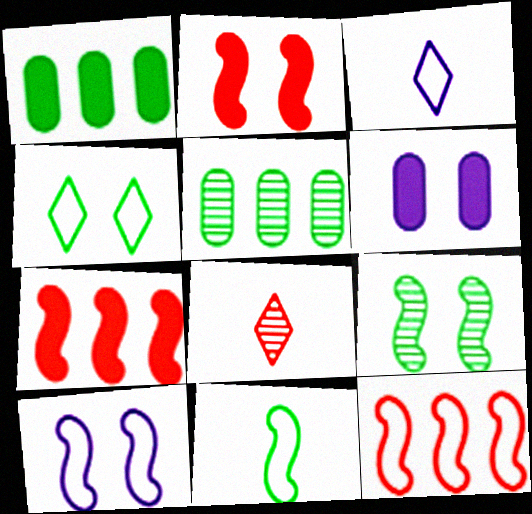[[1, 8, 10], 
[2, 3, 5], 
[2, 9, 10], 
[10, 11, 12]]